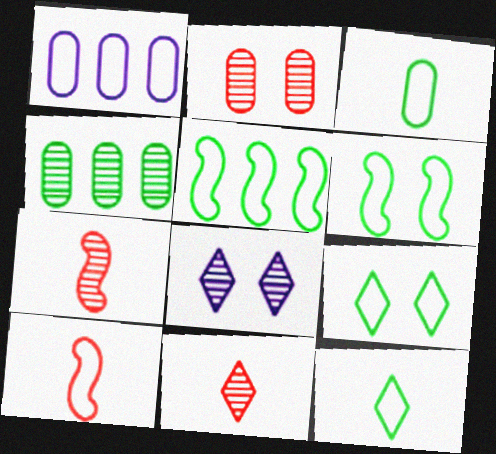[[1, 9, 10], 
[3, 5, 9], 
[4, 7, 8]]